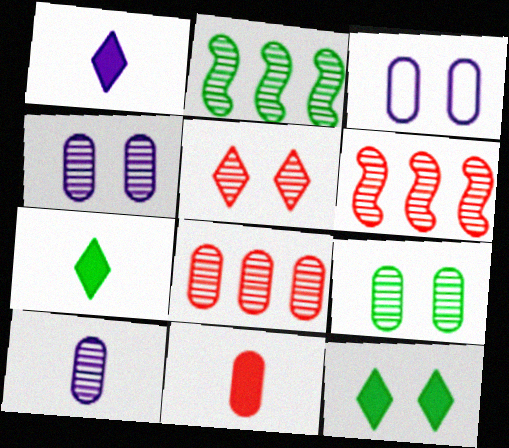[[2, 5, 10], 
[3, 6, 7], 
[8, 9, 10]]